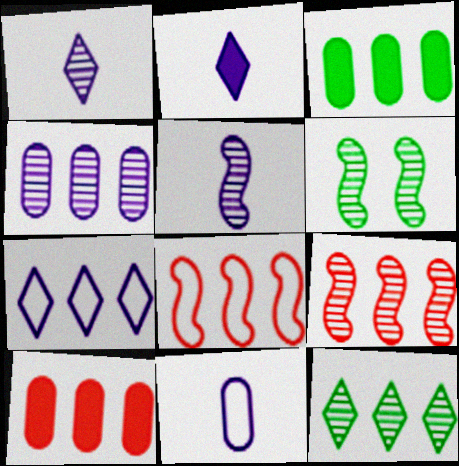[[2, 5, 11], 
[3, 7, 9], 
[4, 9, 12], 
[5, 6, 9]]